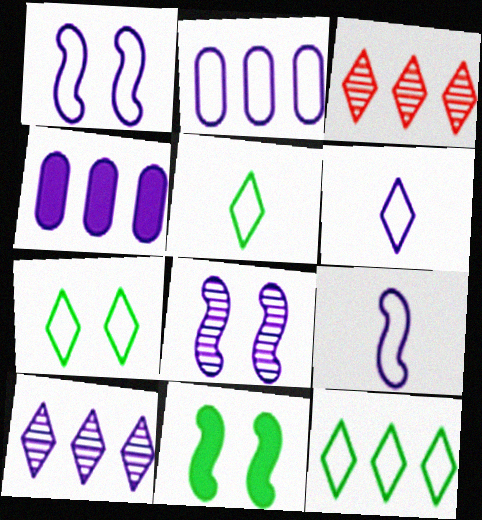[[1, 2, 6], 
[4, 6, 8], 
[5, 7, 12]]